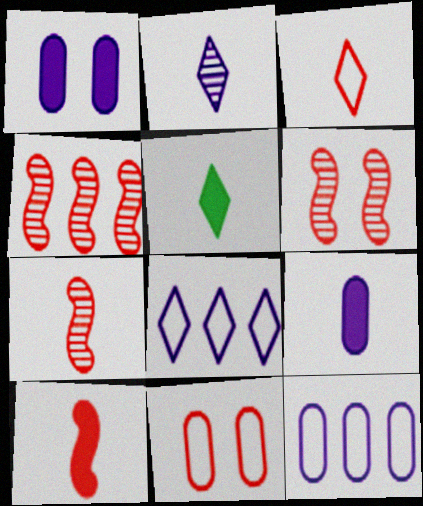[[2, 3, 5], 
[4, 6, 7], 
[5, 6, 12], 
[5, 9, 10]]